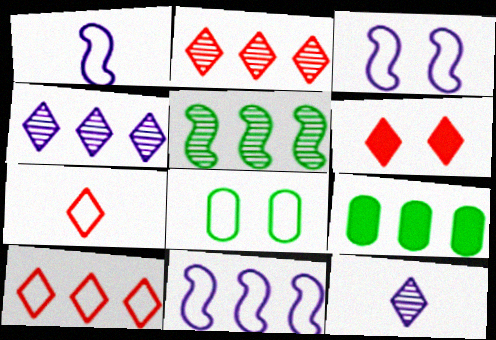[[1, 3, 11], 
[1, 8, 10], 
[2, 6, 7], 
[2, 9, 11], 
[7, 8, 11]]